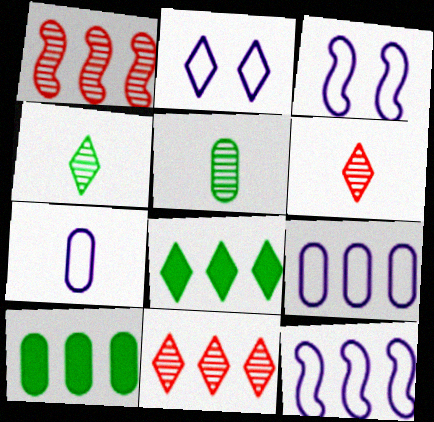[[1, 8, 9], 
[2, 6, 8], 
[2, 7, 12], 
[3, 6, 10], 
[10, 11, 12]]